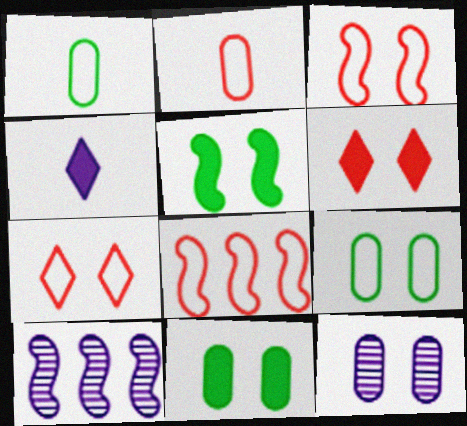[[1, 6, 10], 
[2, 7, 8], 
[5, 7, 12]]